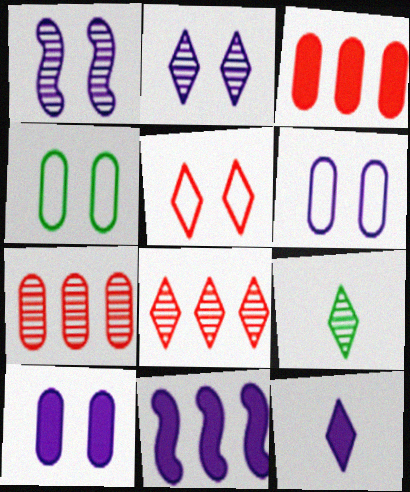[[1, 7, 9], 
[2, 8, 9], 
[10, 11, 12]]